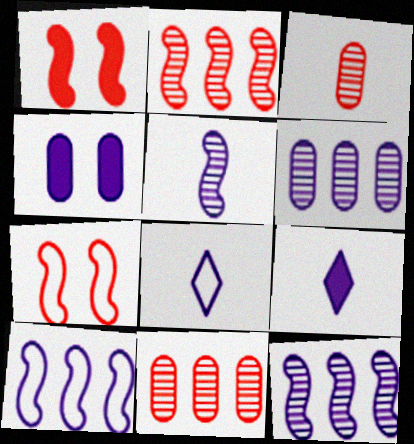[[4, 8, 12]]